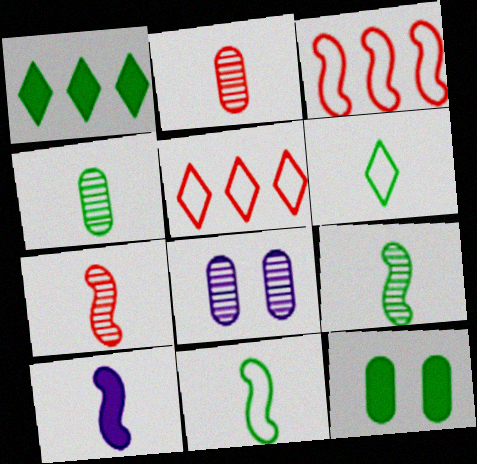[[2, 6, 10], 
[7, 10, 11]]